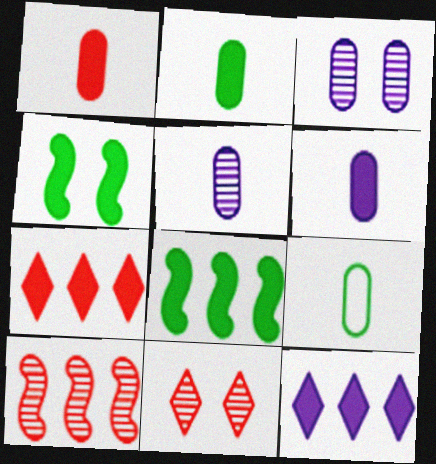[[1, 2, 6], 
[1, 4, 12], 
[1, 5, 9], 
[4, 6, 7]]